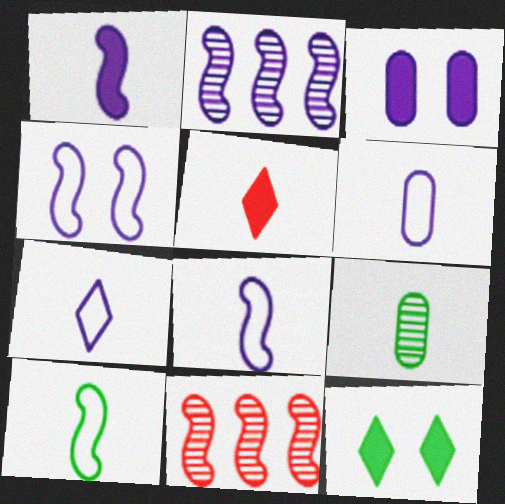[[1, 2, 4], 
[2, 3, 7], 
[5, 8, 9], 
[6, 7, 8], 
[6, 11, 12]]